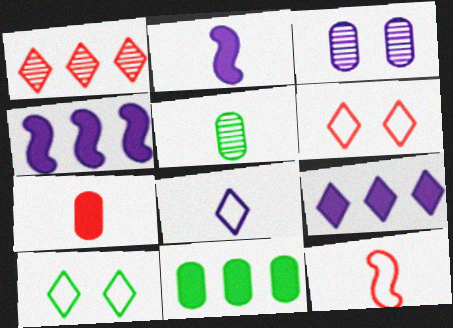[[3, 4, 8], 
[4, 5, 6]]